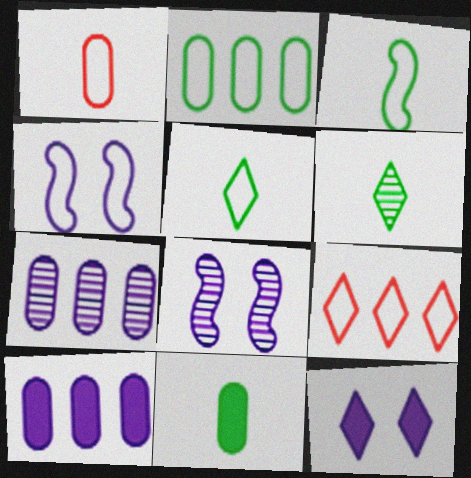[[3, 6, 11], 
[6, 9, 12], 
[8, 9, 11]]